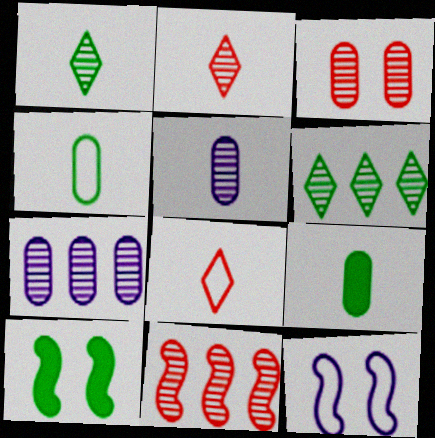[[2, 3, 11], 
[4, 6, 10], 
[6, 7, 11], 
[7, 8, 10]]